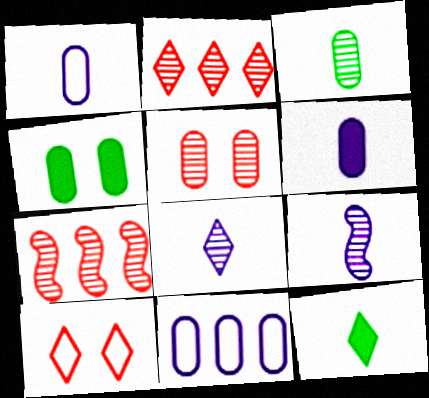[]